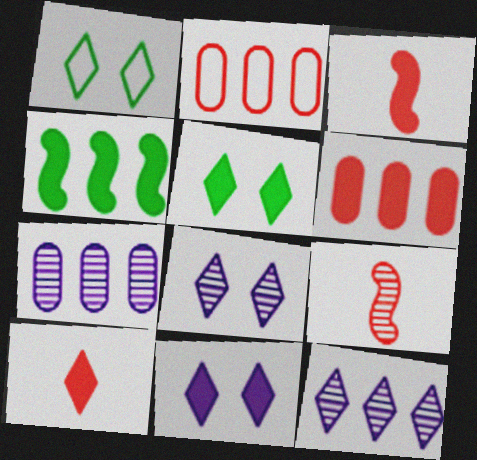[[1, 3, 7], 
[1, 10, 12], 
[2, 4, 12]]